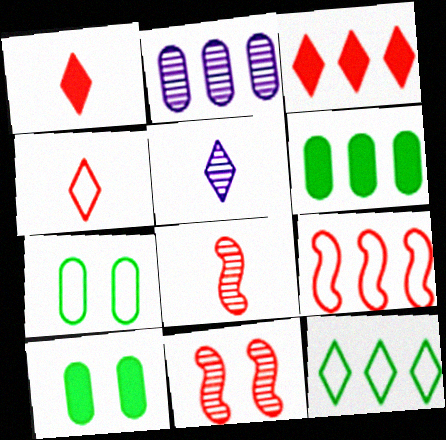[[5, 9, 10]]